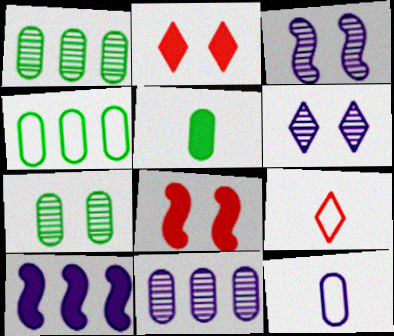[[2, 5, 10], 
[4, 5, 7], 
[6, 10, 12], 
[7, 9, 10]]